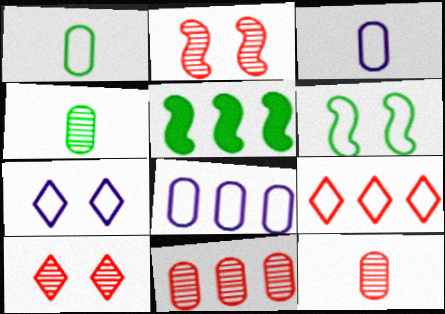[[3, 5, 10], 
[3, 6, 9], 
[5, 7, 12]]